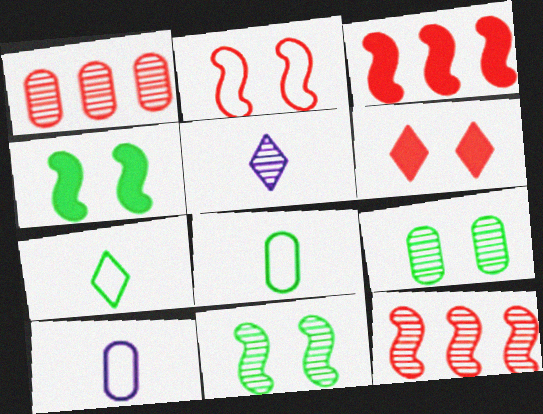[[1, 5, 11], 
[5, 9, 12]]